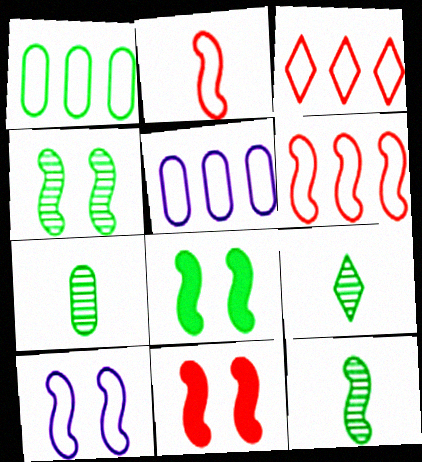[[1, 8, 9], 
[4, 10, 11], 
[5, 9, 11], 
[7, 9, 12]]